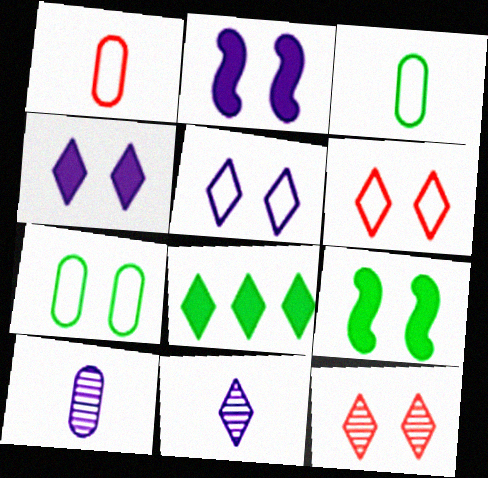[[2, 7, 12], 
[6, 8, 11]]